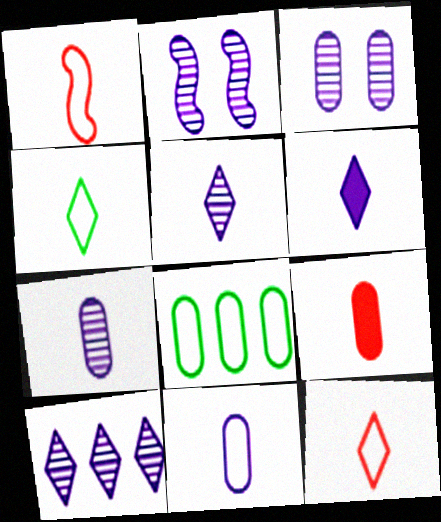[[1, 4, 11], 
[2, 7, 10], 
[3, 8, 9]]